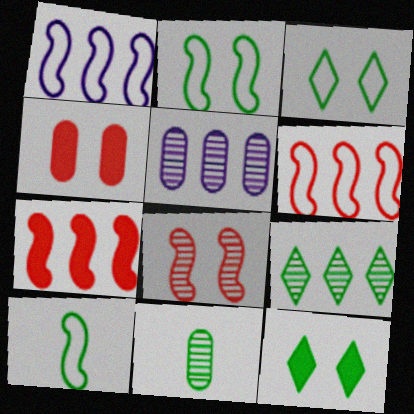[]